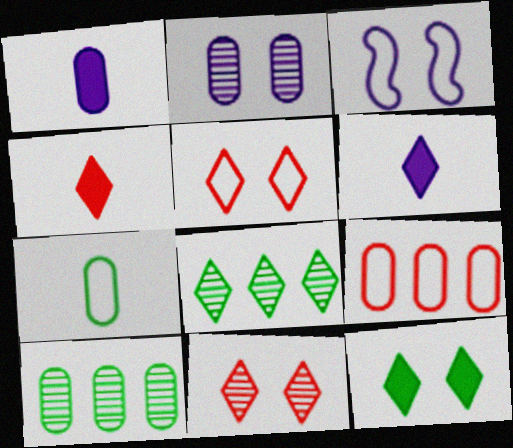[[3, 4, 10], 
[5, 6, 8]]